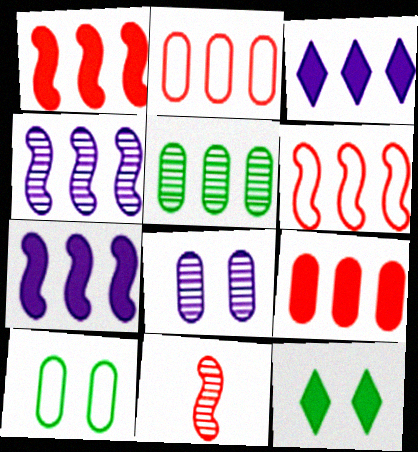[[3, 5, 6], 
[3, 10, 11]]